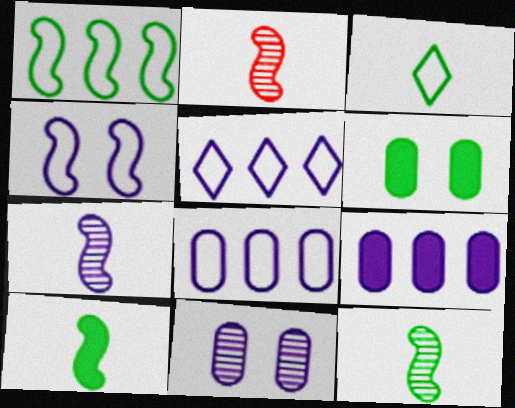[[2, 5, 6], 
[2, 7, 12]]